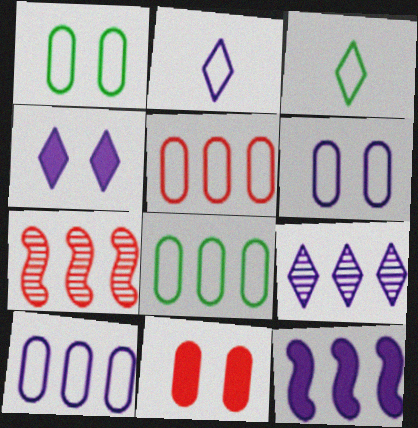[[2, 4, 9], 
[5, 8, 10], 
[9, 10, 12]]